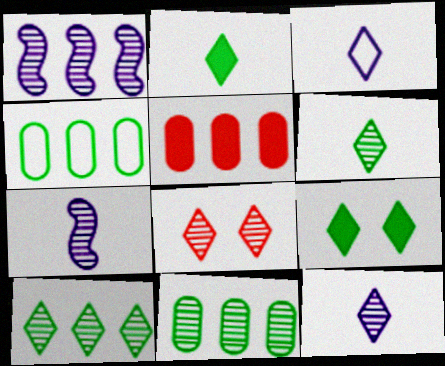[[7, 8, 11], 
[8, 10, 12]]